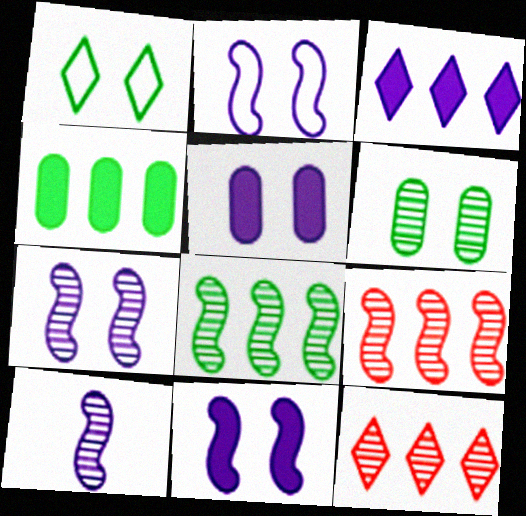[[2, 7, 11], 
[6, 10, 12]]